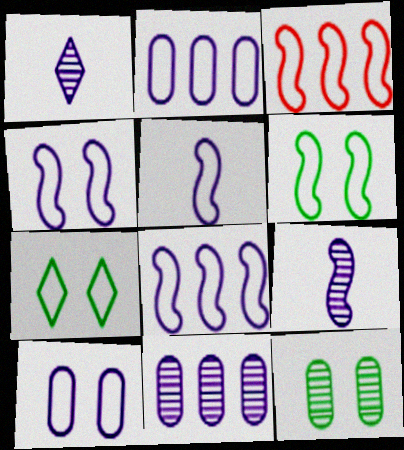[[3, 5, 6], 
[4, 5, 8]]